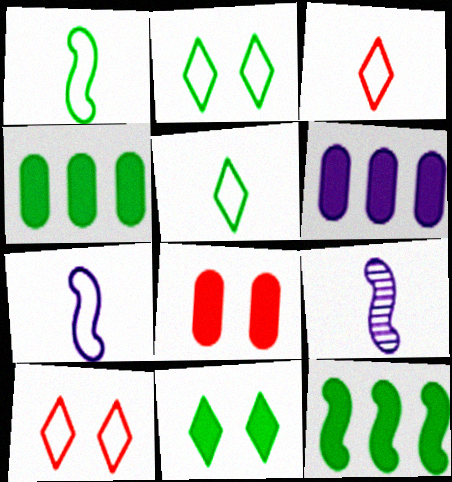[[4, 9, 10]]